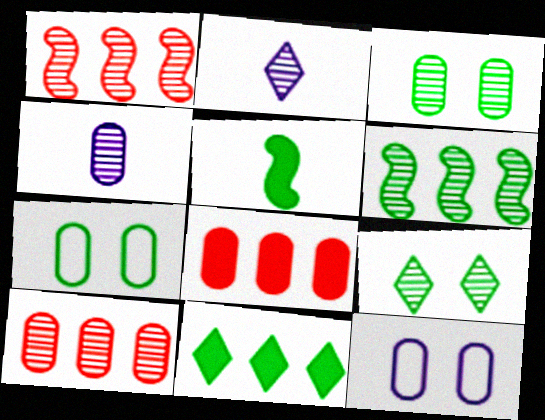[[1, 2, 3], 
[1, 4, 9], 
[3, 4, 10], 
[4, 7, 8]]